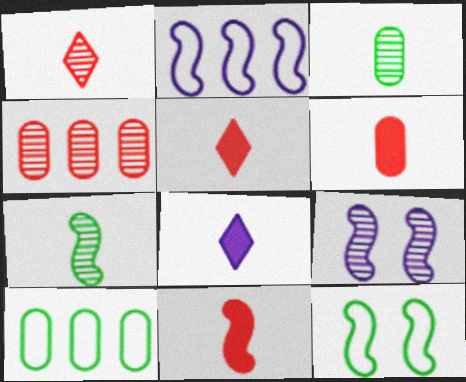[[4, 8, 12], 
[5, 6, 11], 
[5, 9, 10]]